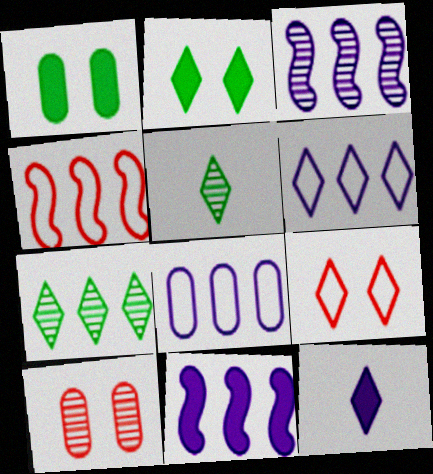[[3, 5, 10], 
[7, 9, 12]]